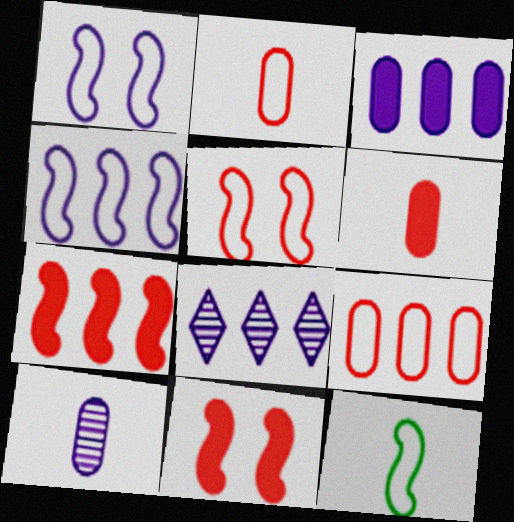[[3, 4, 8], 
[4, 5, 12]]